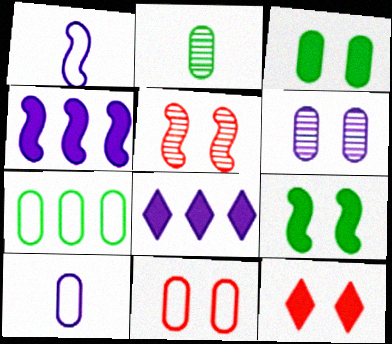[[1, 6, 8], 
[2, 3, 7], 
[3, 6, 11], 
[5, 11, 12], 
[7, 10, 11]]